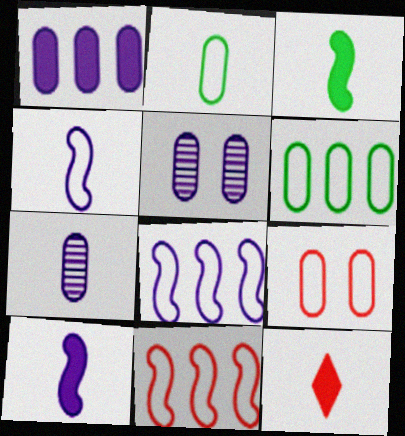[]